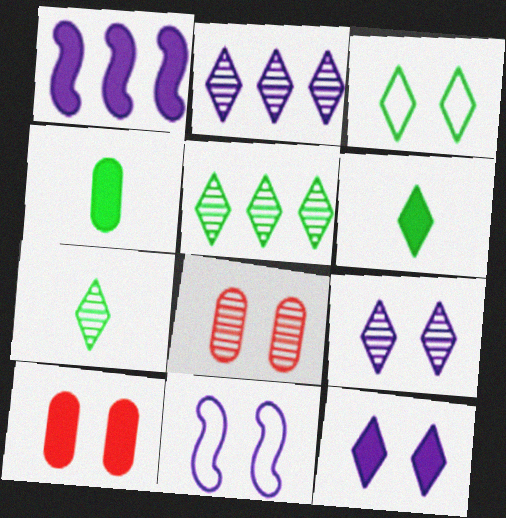[[1, 6, 10], 
[3, 5, 6]]